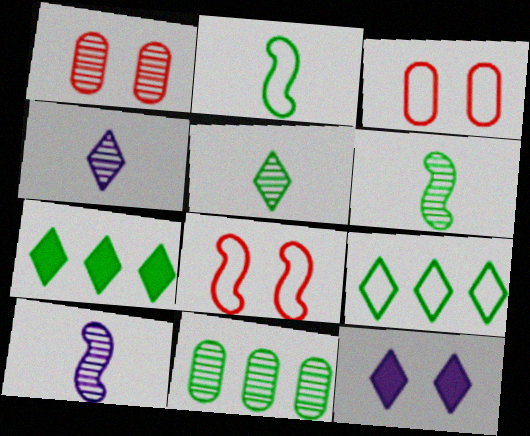[[3, 7, 10]]